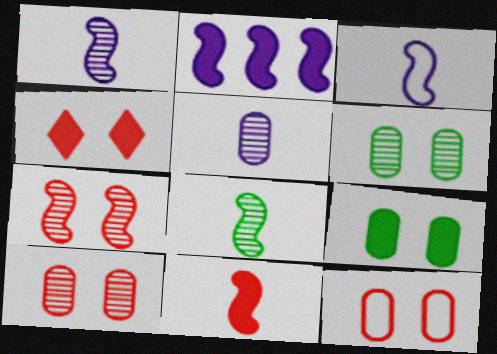[[3, 8, 11], 
[4, 7, 12]]